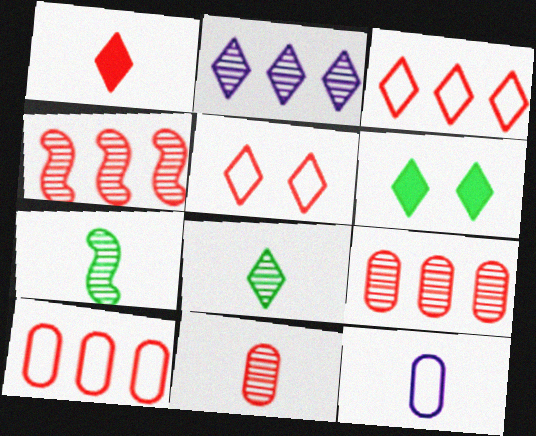[[1, 7, 12], 
[4, 6, 12]]